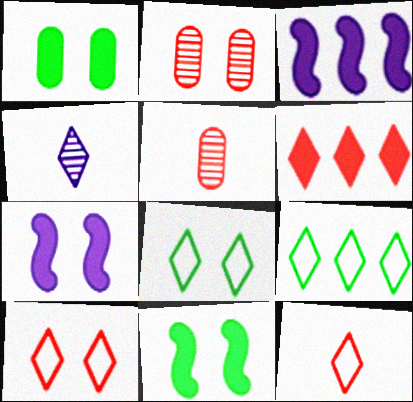[[2, 7, 8], 
[3, 5, 8], 
[4, 6, 8], 
[5, 7, 9]]